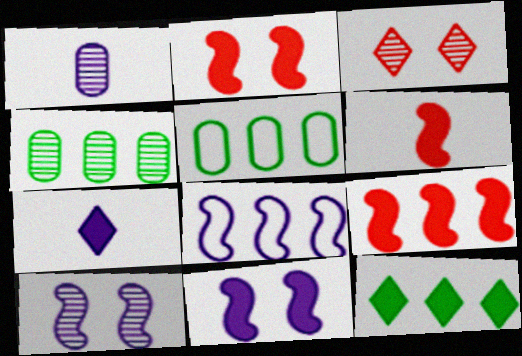[[2, 6, 9]]